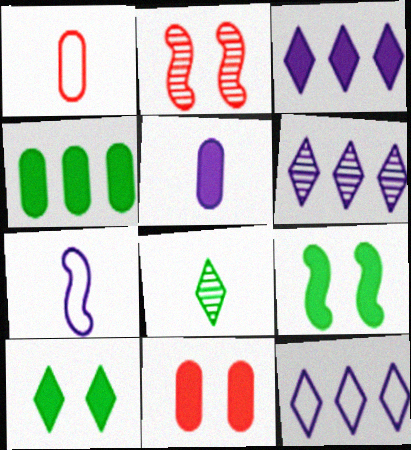[[1, 6, 9], 
[3, 6, 12], 
[4, 5, 11]]